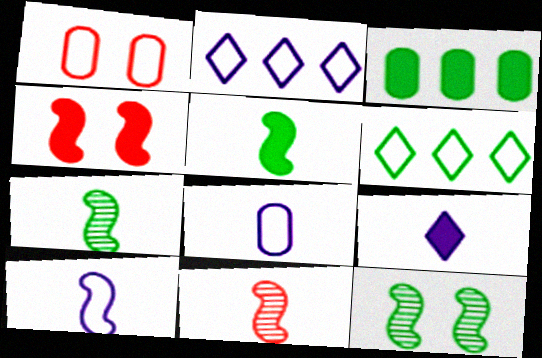[[1, 6, 10], 
[3, 4, 9], 
[5, 10, 11]]